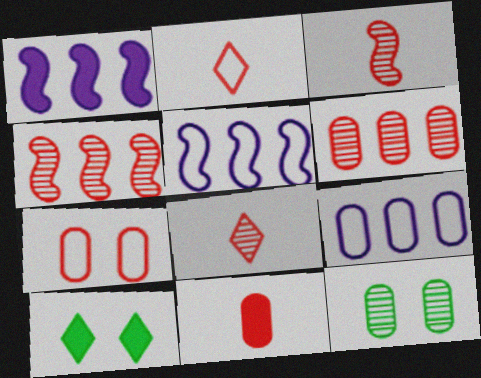[[1, 2, 12], 
[1, 10, 11], 
[2, 3, 11], 
[3, 9, 10], 
[6, 7, 11], 
[9, 11, 12]]